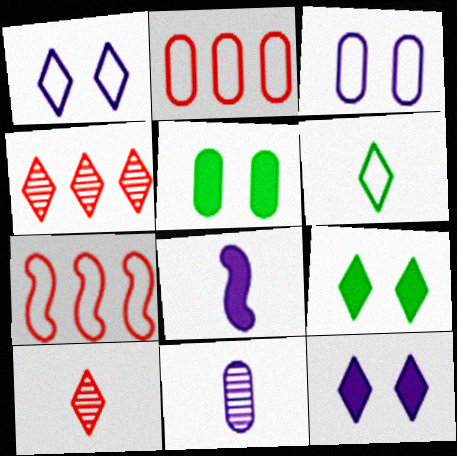[[2, 5, 11], 
[3, 6, 7], 
[4, 6, 12], 
[7, 9, 11]]